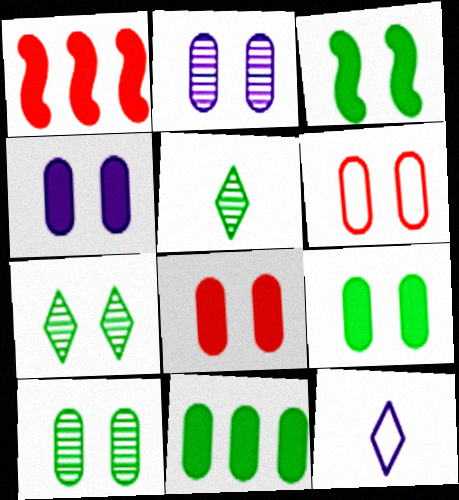[[1, 10, 12], 
[2, 6, 9], 
[4, 6, 10], 
[4, 8, 9]]